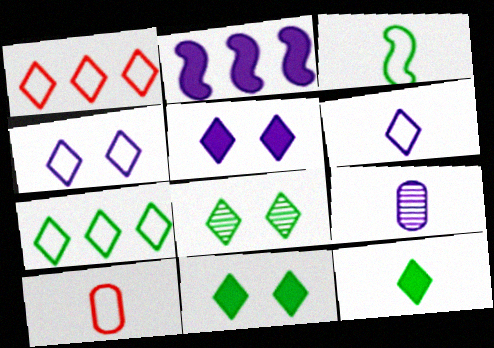[[2, 4, 9], 
[2, 8, 10], 
[3, 6, 10], 
[7, 8, 12]]